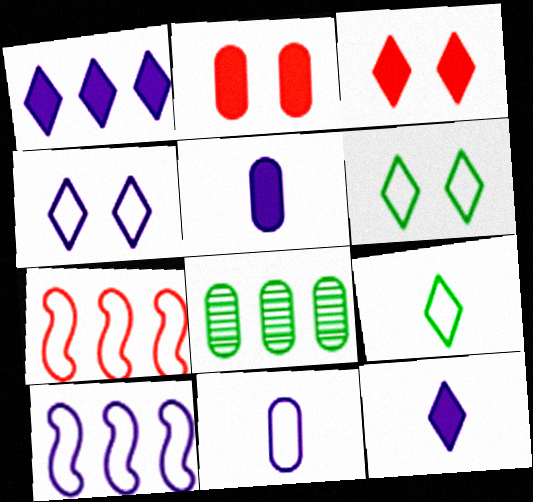[[1, 7, 8], 
[2, 8, 11], 
[4, 10, 11], 
[6, 7, 11]]